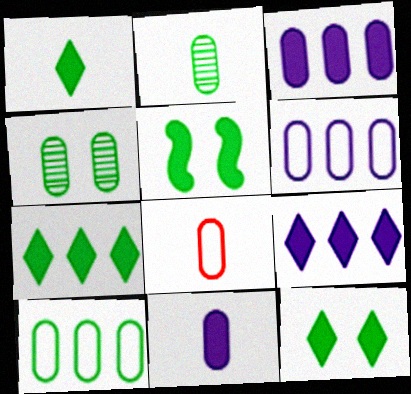[[1, 7, 12], 
[2, 8, 11], 
[3, 4, 8]]